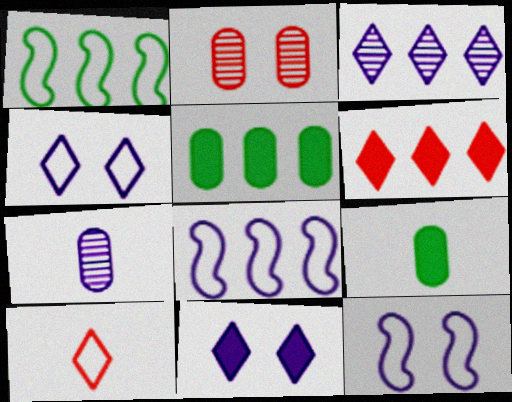[[7, 8, 11]]